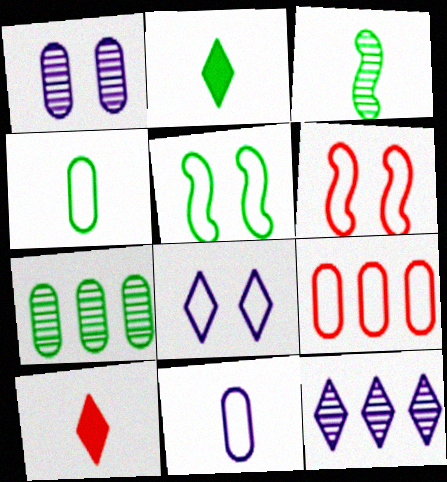[[2, 3, 4], 
[2, 5, 7], 
[3, 10, 11]]